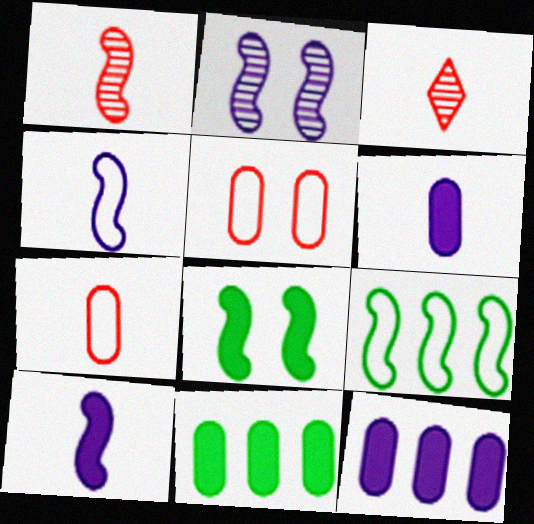[]